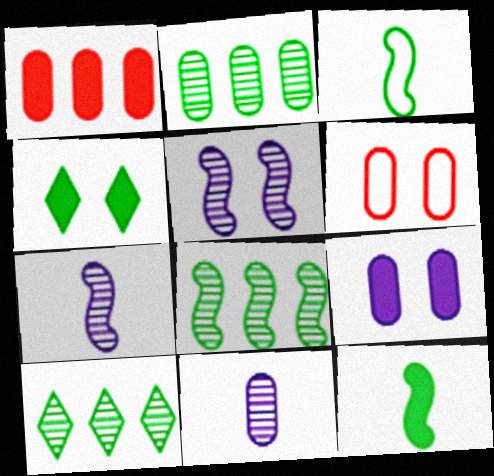[[2, 3, 4], 
[2, 8, 10], 
[4, 5, 6]]